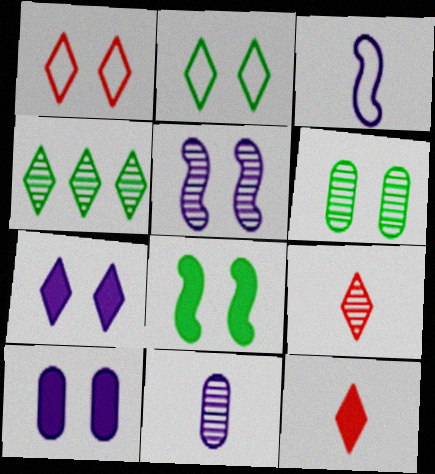[[2, 6, 8]]